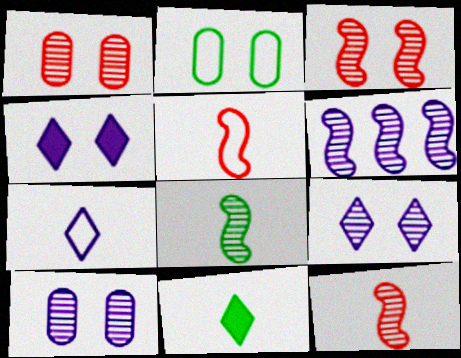[[2, 3, 4], 
[3, 6, 8]]